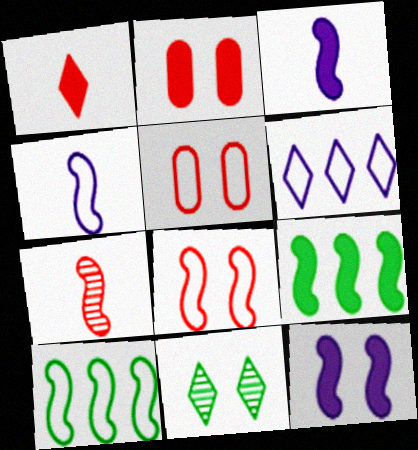[[1, 6, 11], 
[4, 8, 10], 
[5, 11, 12], 
[7, 10, 12]]